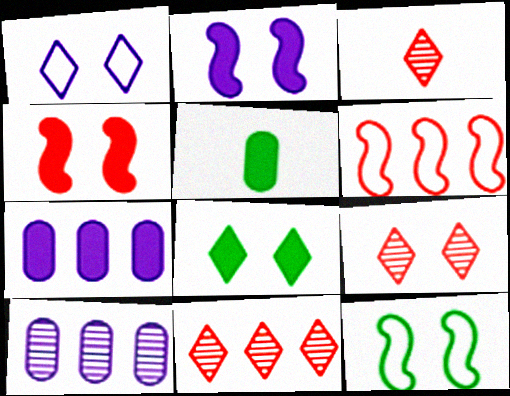[[1, 8, 9], 
[3, 7, 12], 
[3, 9, 11]]